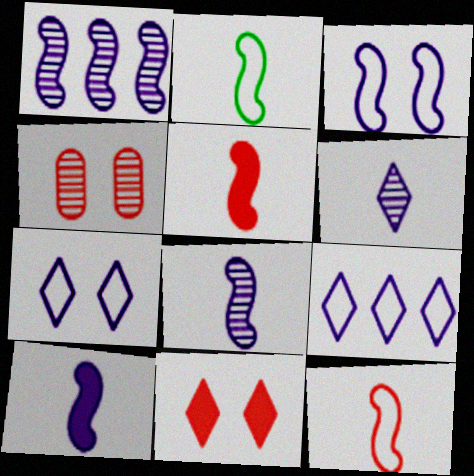[[1, 3, 10], 
[2, 5, 8]]